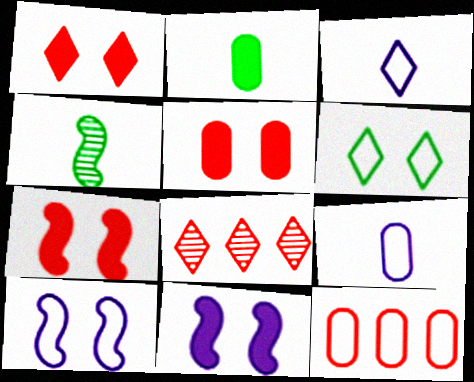[[1, 5, 7], 
[2, 8, 10]]